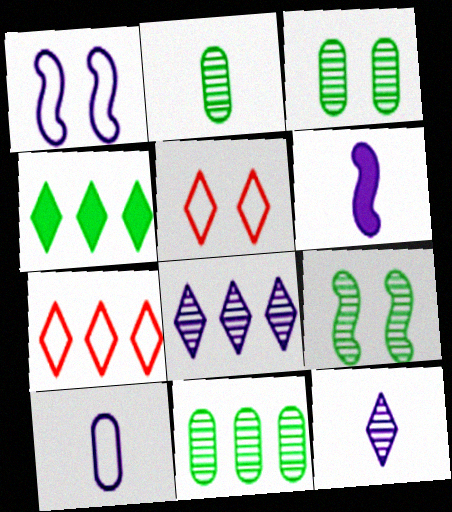[[2, 3, 11], 
[3, 6, 7], 
[4, 5, 12], 
[4, 7, 8], 
[5, 6, 11], 
[6, 10, 12]]